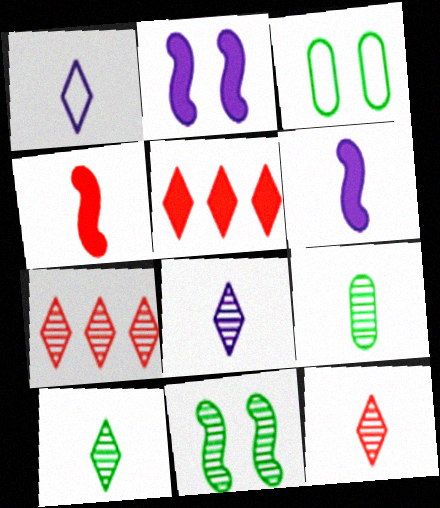[[1, 4, 9], 
[3, 6, 7], 
[8, 10, 12]]